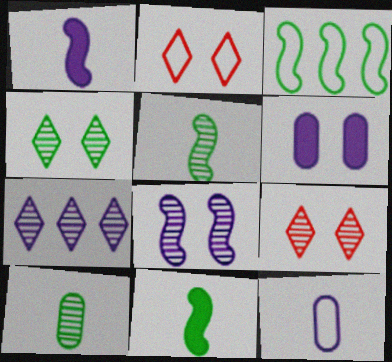[[2, 3, 12]]